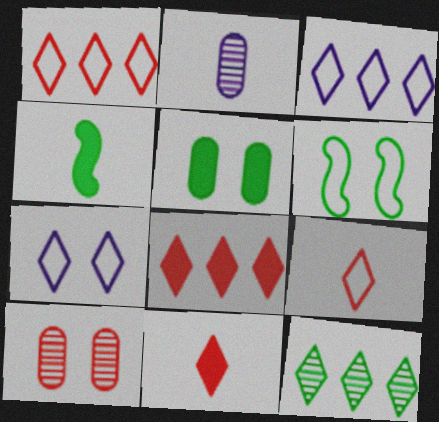[[2, 4, 9], 
[2, 6, 8], 
[3, 4, 10], 
[3, 8, 12], 
[7, 11, 12]]